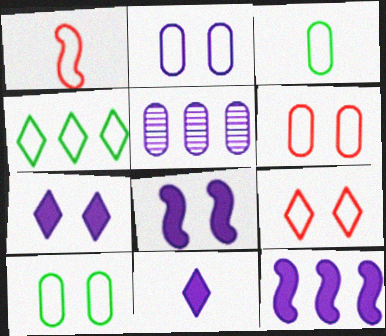[[1, 2, 4], 
[2, 6, 10]]